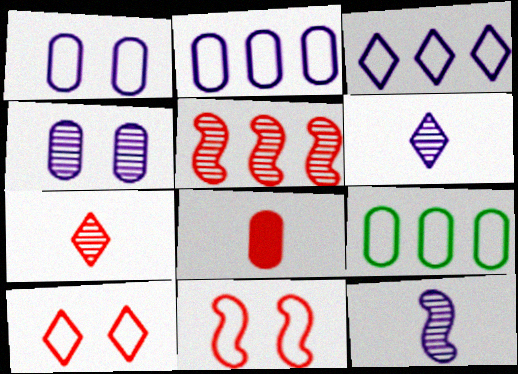[[4, 8, 9], 
[5, 8, 10]]